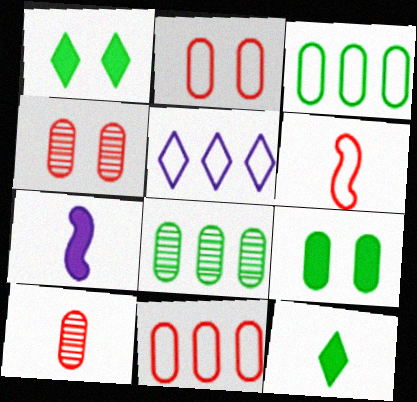[]